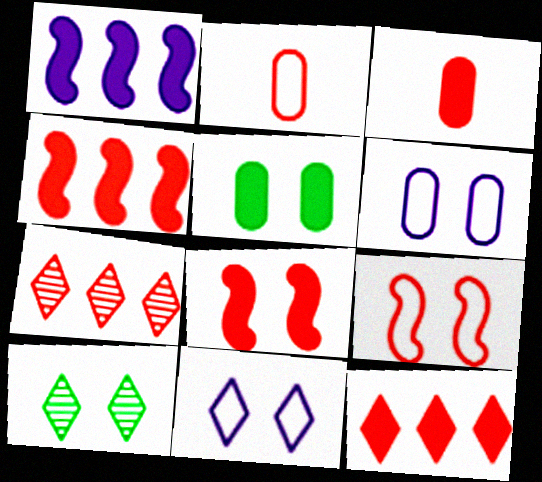[[1, 2, 10], 
[2, 7, 8], 
[3, 7, 9], 
[3, 8, 12], 
[6, 8, 10]]